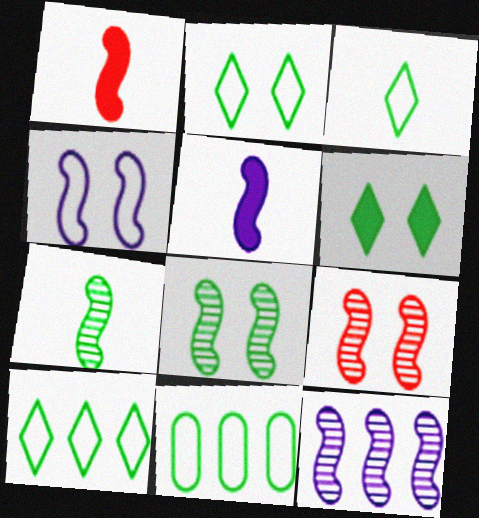[[2, 3, 10], 
[4, 5, 12], 
[6, 7, 11], 
[7, 9, 12]]